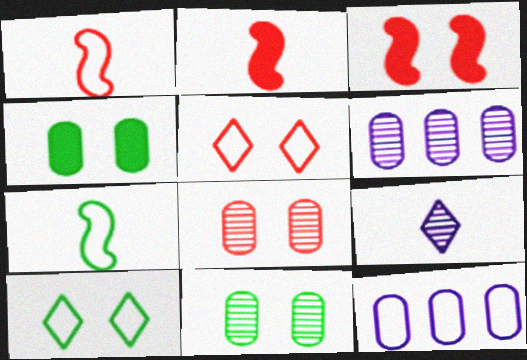[[1, 10, 12], 
[2, 6, 10], 
[3, 5, 8], 
[5, 7, 12]]